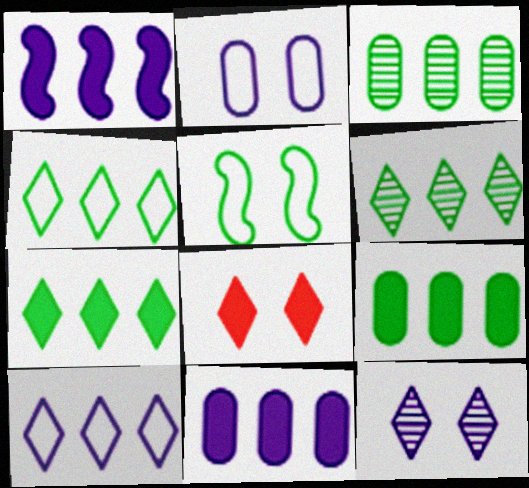[[4, 6, 7]]